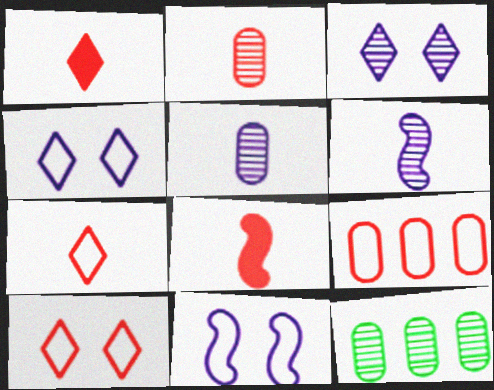[[1, 11, 12], 
[2, 7, 8], 
[4, 8, 12]]